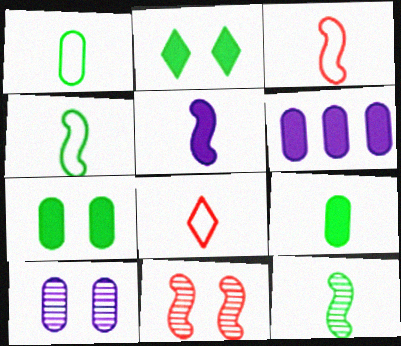[[3, 5, 12]]